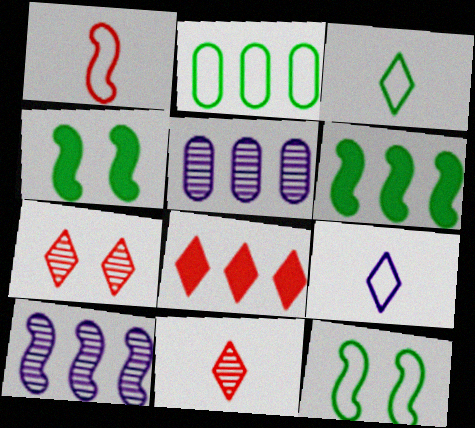[[1, 4, 10], 
[2, 3, 12], 
[2, 8, 10]]